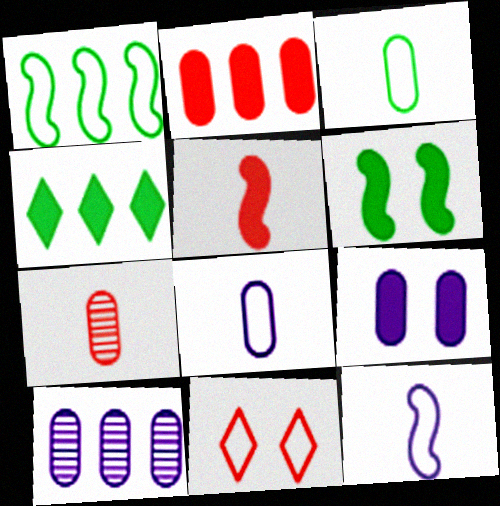[[1, 8, 11], 
[4, 5, 9], 
[8, 9, 10]]